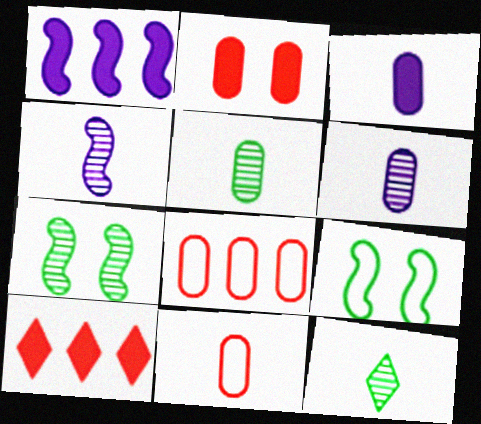[[3, 5, 11], 
[6, 9, 10]]